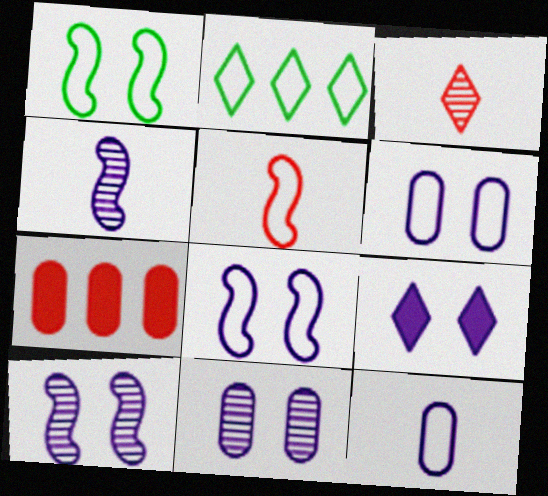[[2, 3, 9], 
[2, 5, 6], 
[6, 9, 10], 
[8, 9, 11]]